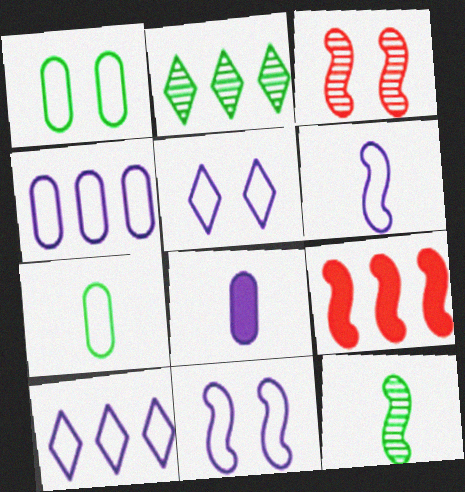[[2, 4, 9], 
[4, 5, 6], 
[9, 11, 12]]